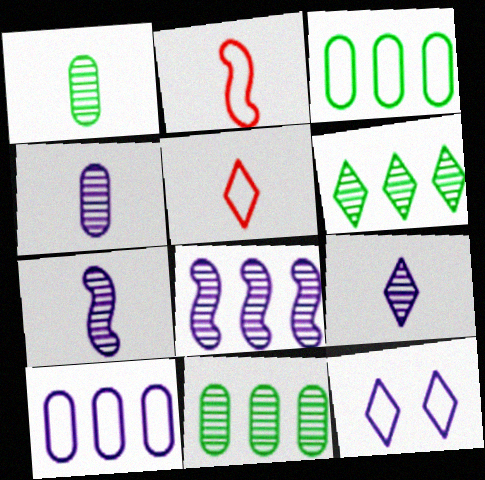[[2, 3, 12], 
[4, 7, 9]]